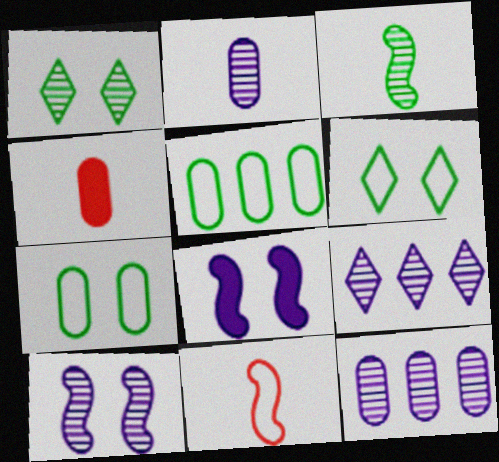[[2, 9, 10], 
[4, 7, 12]]